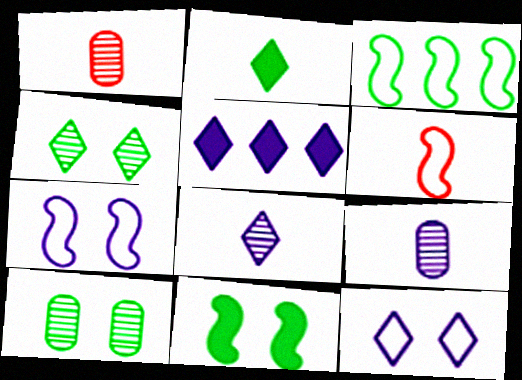[[2, 3, 10], 
[2, 6, 9], 
[3, 6, 7], 
[5, 6, 10], 
[5, 7, 9], 
[5, 8, 12]]